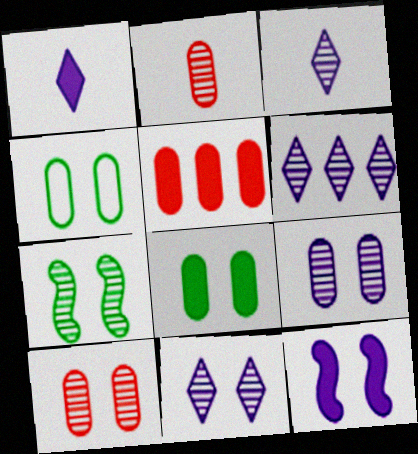[[2, 6, 7], 
[3, 6, 11], 
[7, 10, 11]]